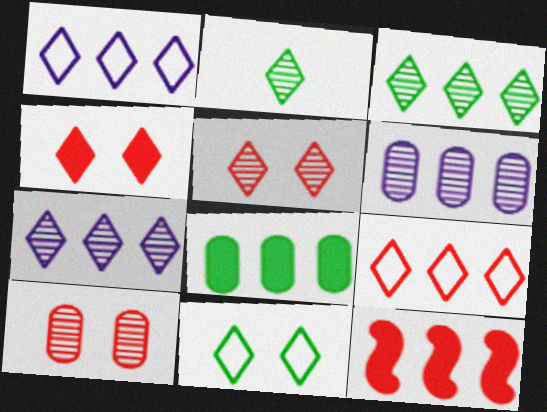[[1, 2, 4], 
[2, 5, 7]]